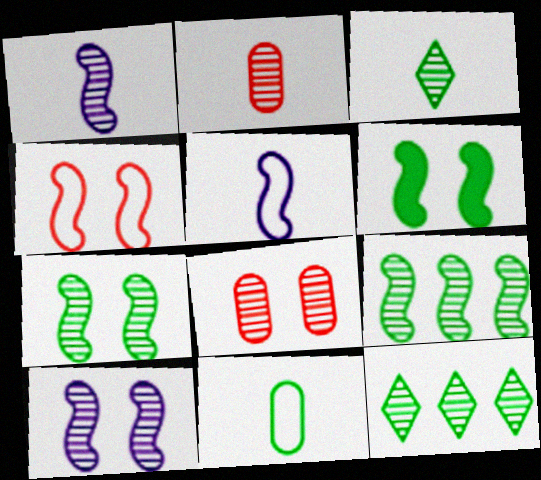[[1, 2, 3], 
[1, 8, 12], 
[2, 10, 12], 
[4, 6, 10], 
[6, 11, 12]]